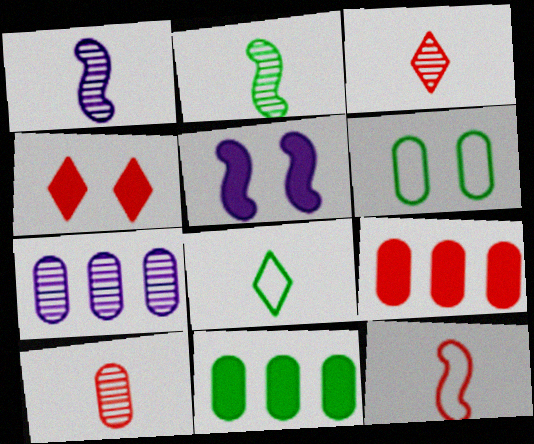[]